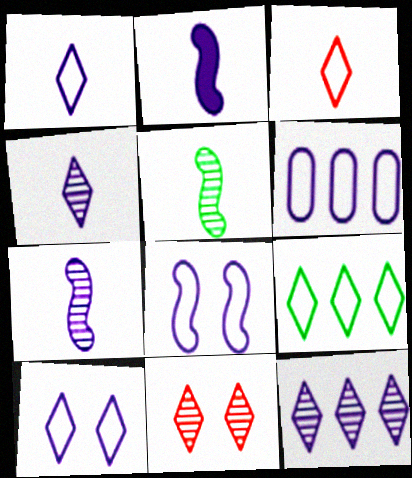[[1, 6, 8], 
[3, 9, 10]]